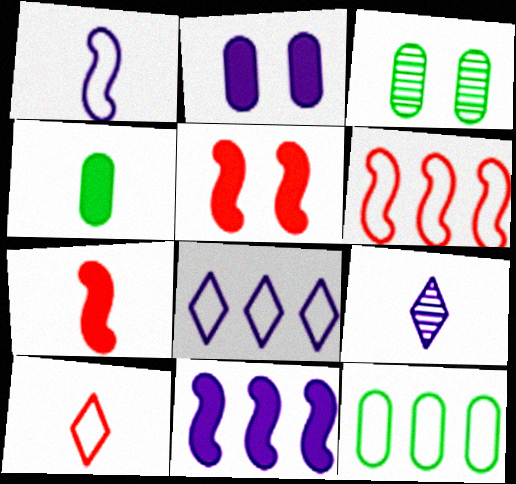[[3, 4, 12], 
[3, 7, 8], 
[3, 10, 11], 
[5, 9, 12], 
[6, 8, 12]]